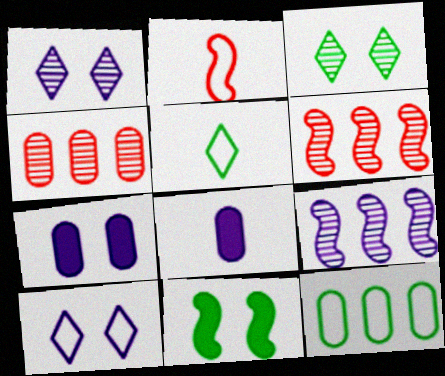[[2, 9, 11], 
[2, 10, 12], 
[5, 6, 7], 
[8, 9, 10]]